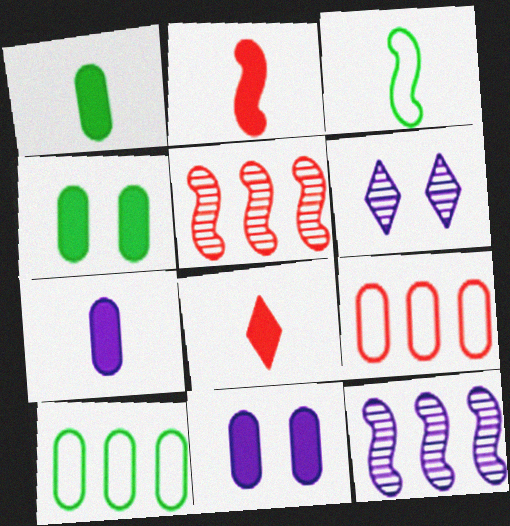[[2, 6, 10]]